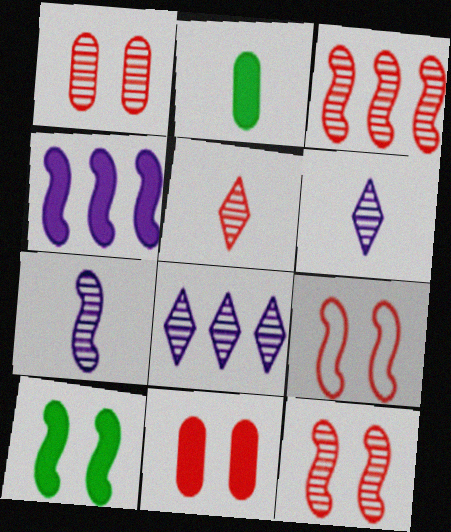[[1, 3, 5], 
[2, 8, 9]]